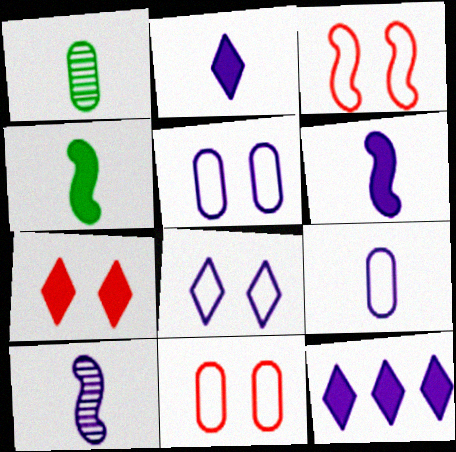[[1, 3, 12], 
[2, 9, 10], 
[5, 10, 12]]